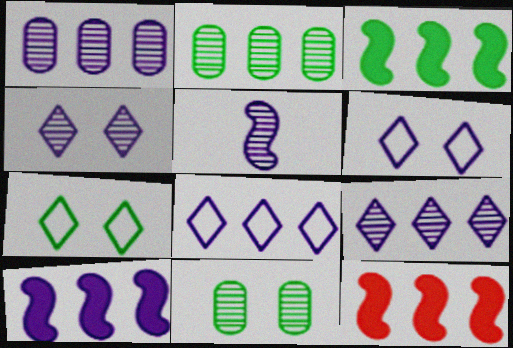[[1, 4, 5], 
[1, 8, 10], 
[2, 8, 12], 
[3, 10, 12]]